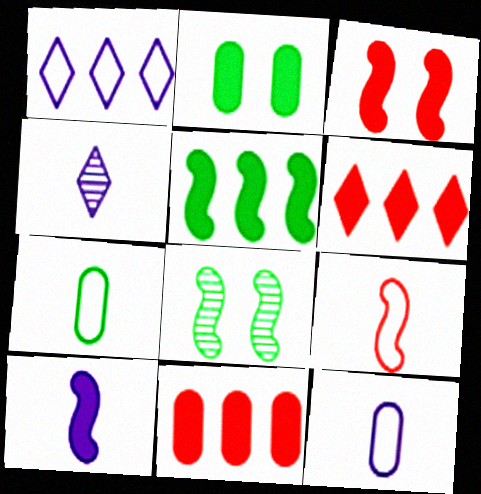[[2, 6, 10], 
[3, 5, 10], 
[4, 10, 12], 
[6, 8, 12]]